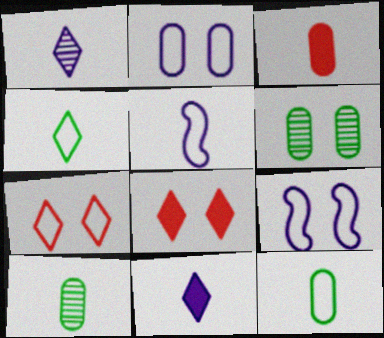[[6, 8, 9]]